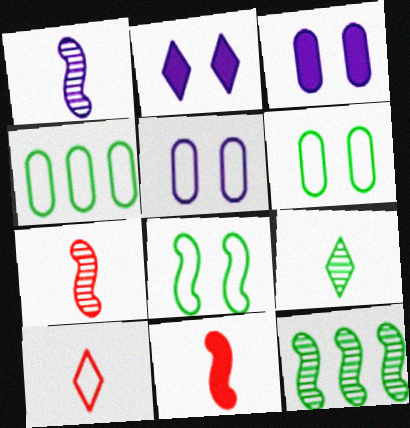[[2, 4, 7], 
[3, 10, 12]]